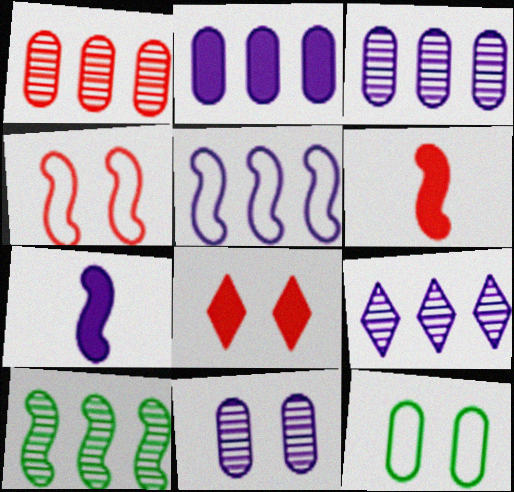[[1, 9, 10], 
[2, 5, 9], 
[4, 7, 10], 
[6, 9, 12]]